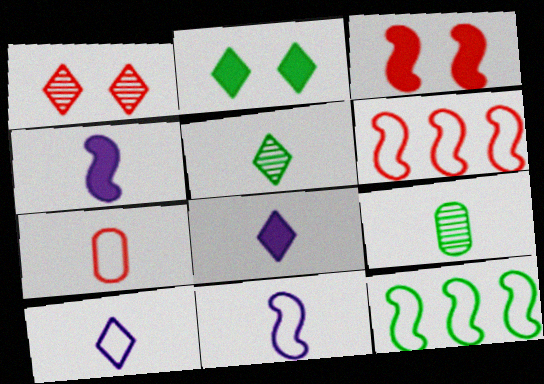[[2, 9, 12], 
[4, 5, 7]]